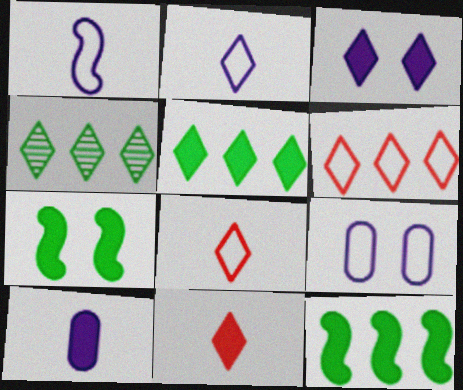[[3, 4, 8], 
[3, 5, 11]]